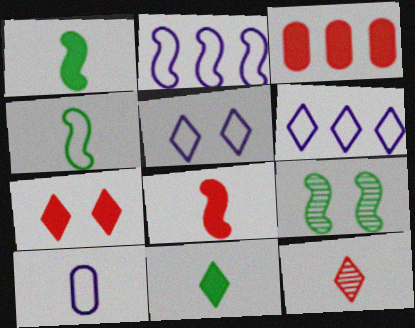[[1, 10, 12], 
[2, 5, 10], 
[2, 8, 9], 
[3, 7, 8]]